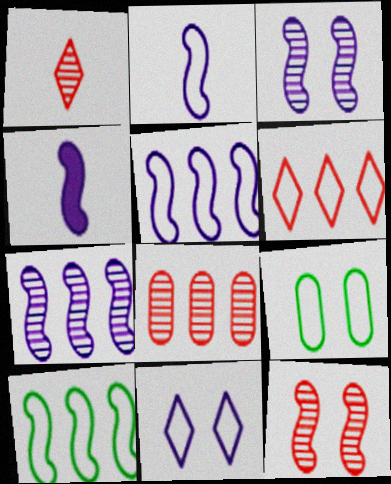[[1, 8, 12], 
[2, 6, 9], 
[3, 4, 5], 
[4, 10, 12]]